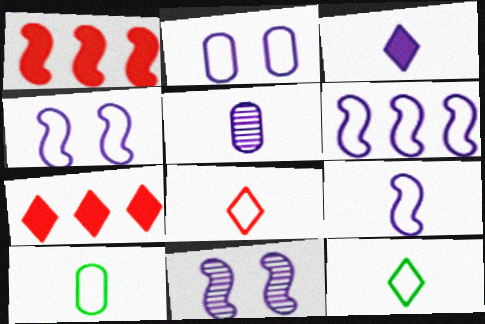[[3, 5, 9], 
[4, 6, 9], 
[7, 10, 11], 
[8, 9, 10]]